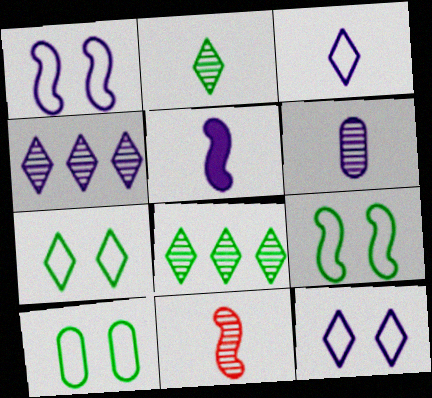[[2, 6, 11], 
[3, 5, 6], 
[7, 9, 10]]